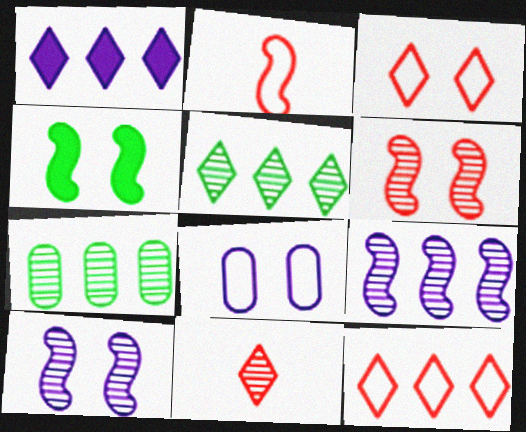[[1, 5, 12], 
[2, 4, 9], 
[7, 10, 11]]